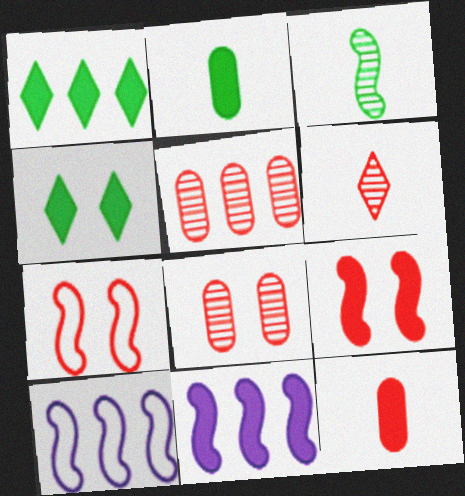[[1, 5, 10], 
[3, 7, 11], 
[3, 9, 10], 
[4, 11, 12]]